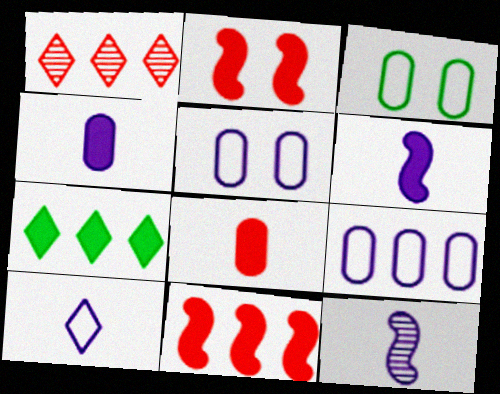[[1, 3, 6], 
[2, 4, 7], 
[4, 10, 12]]